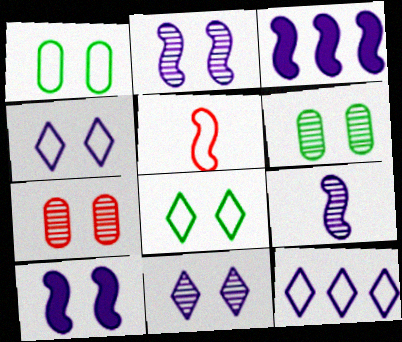[[1, 5, 12], 
[7, 8, 10]]